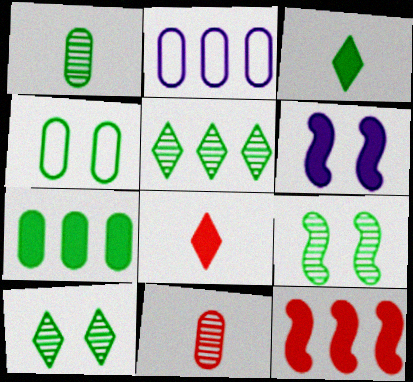[[1, 4, 7], 
[1, 5, 9], 
[2, 5, 12], 
[2, 8, 9], 
[6, 7, 8]]